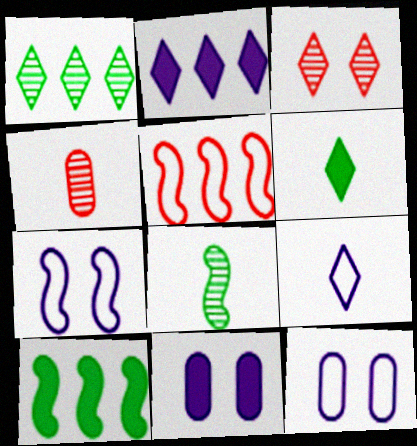[]